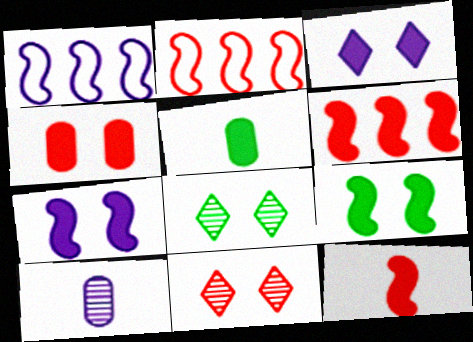[[1, 3, 10], 
[1, 5, 11], 
[3, 4, 9], 
[3, 5, 6]]